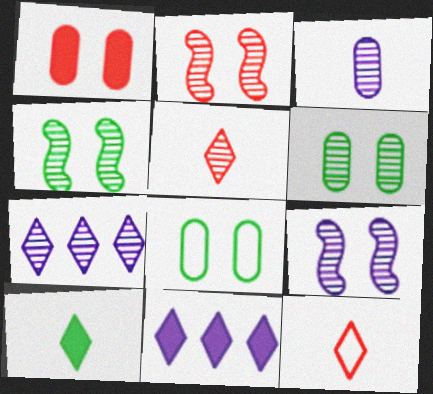[[2, 4, 9], 
[3, 7, 9]]